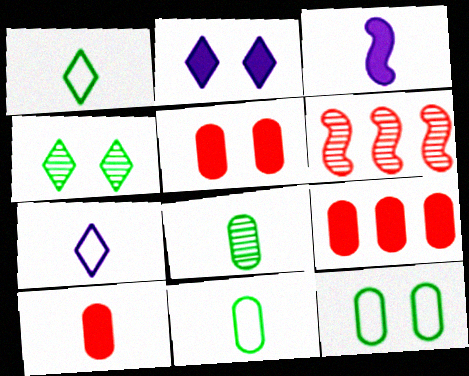[[2, 6, 11], 
[5, 9, 10]]